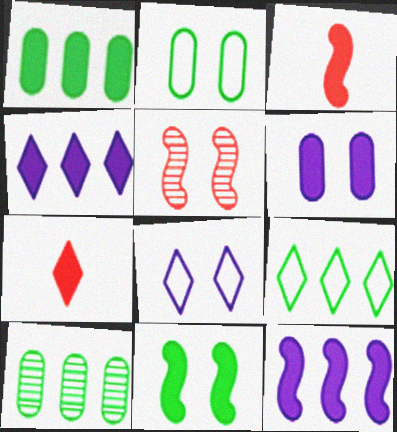[[3, 8, 10], 
[3, 11, 12]]